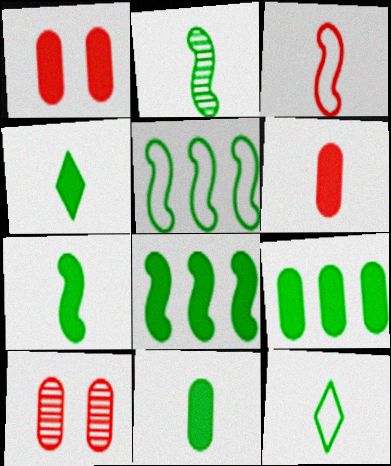[[2, 11, 12], 
[4, 7, 11]]